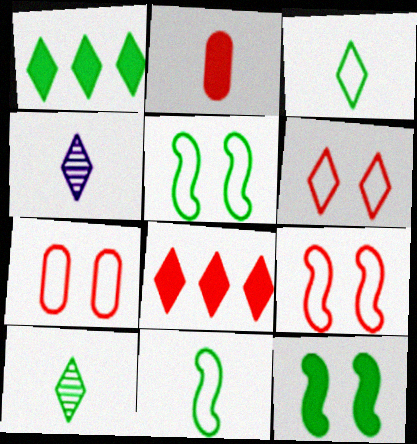[[1, 4, 6], 
[2, 4, 11], 
[6, 7, 9]]